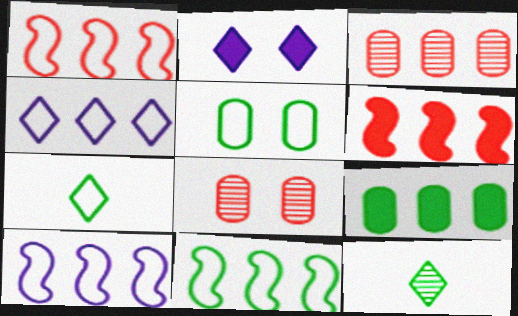[[1, 10, 11], 
[5, 7, 11]]